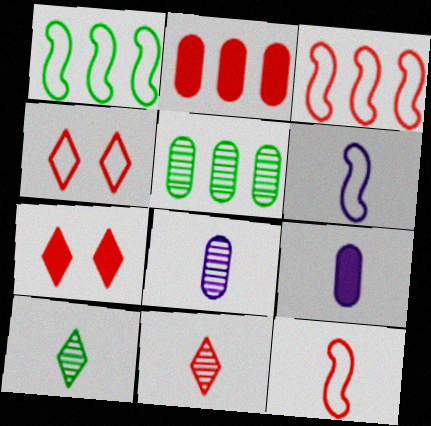[[1, 7, 8], 
[5, 6, 7], 
[9, 10, 12]]